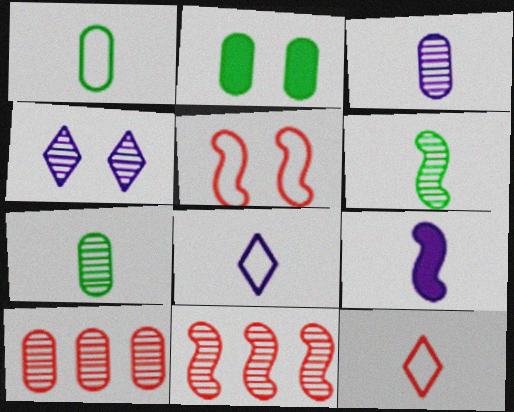[[2, 4, 5], 
[2, 8, 11], 
[3, 8, 9], 
[4, 6, 10], 
[4, 7, 11], 
[7, 9, 12]]